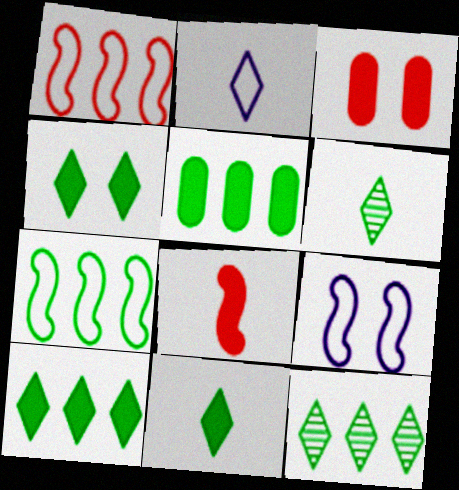[[4, 10, 11], 
[5, 7, 12]]